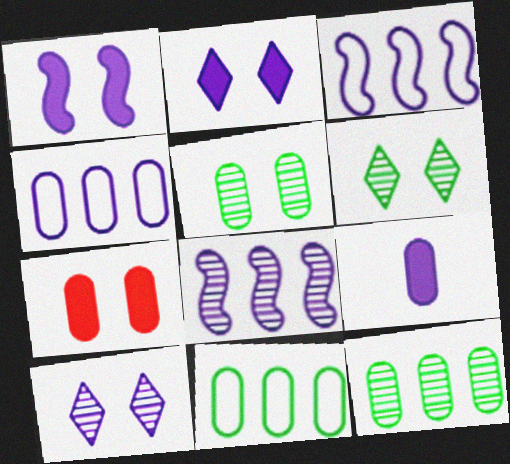[[3, 9, 10]]